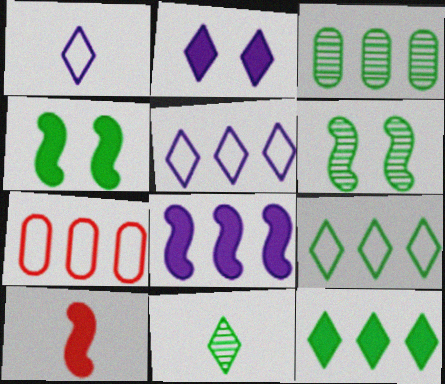[[3, 6, 11], 
[4, 8, 10]]